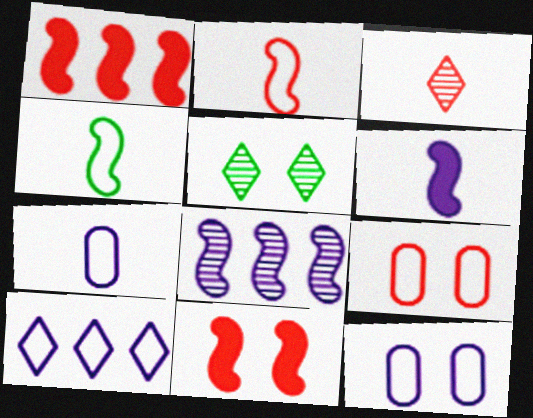[[1, 3, 9], 
[1, 5, 7], 
[4, 8, 11], 
[4, 9, 10], 
[5, 11, 12]]